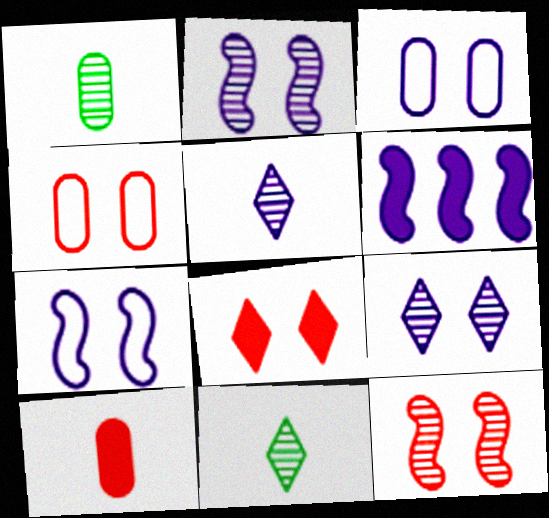[[3, 5, 6], 
[4, 6, 11], 
[4, 8, 12]]